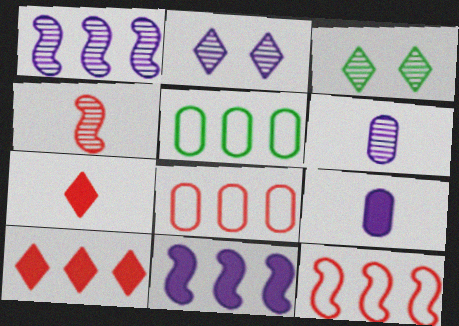[[1, 2, 6], 
[1, 5, 10], 
[3, 9, 12]]